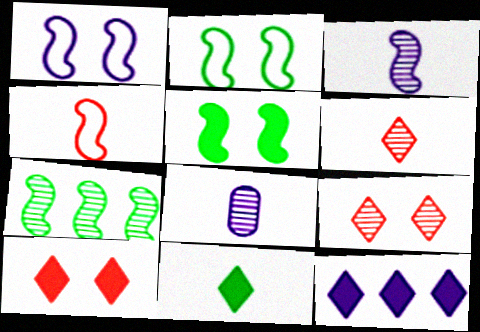[[1, 8, 12], 
[4, 8, 11], 
[7, 8, 9], 
[10, 11, 12]]